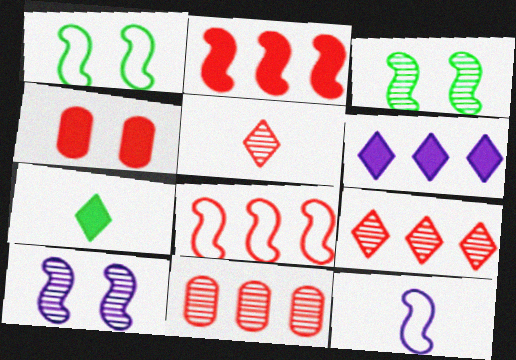[[1, 8, 12], 
[2, 3, 12], 
[4, 5, 8]]